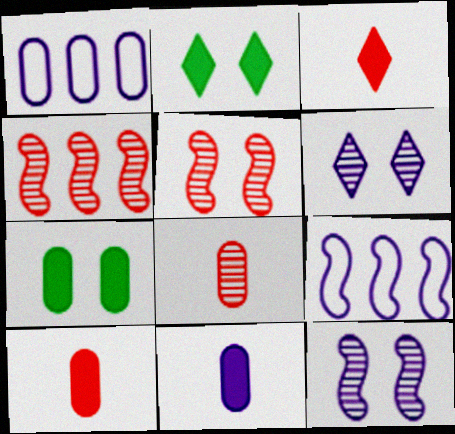[[1, 7, 8], 
[2, 8, 9], 
[6, 9, 11]]